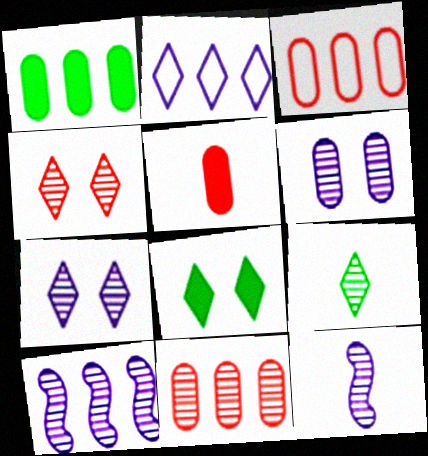[[3, 8, 12]]